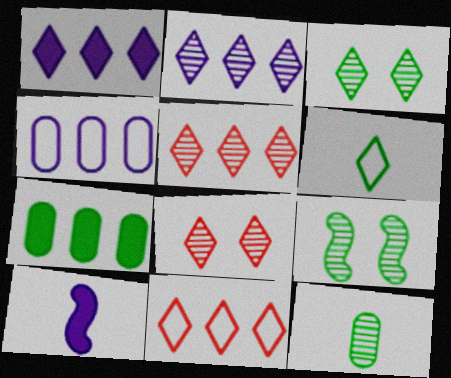[[1, 6, 8], 
[6, 7, 9]]